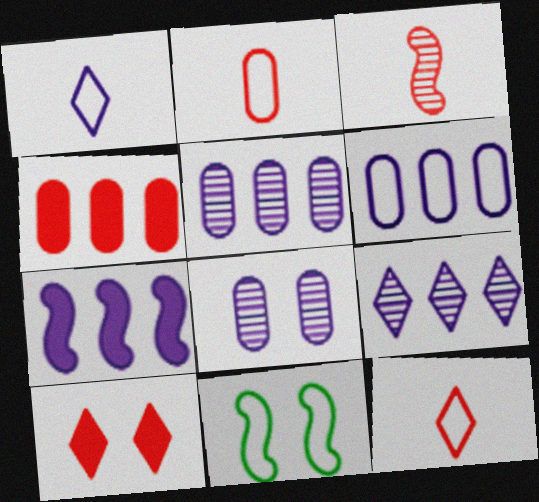[[1, 7, 8], 
[3, 7, 11], 
[6, 7, 9], 
[6, 11, 12], 
[8, 10, 11]]